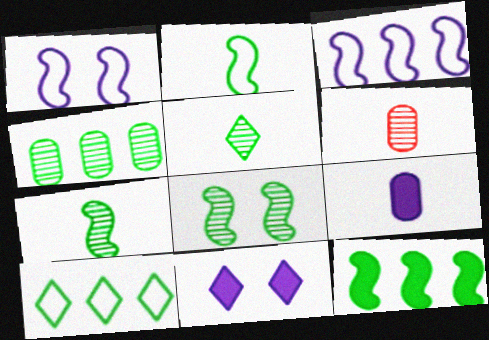[[2, 8, 12], 
[4, 5, 8], 
[4, 10, 12]]